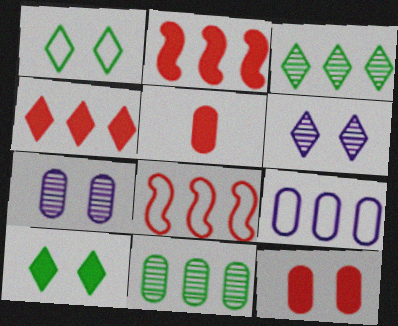[[2, 3, 9]]